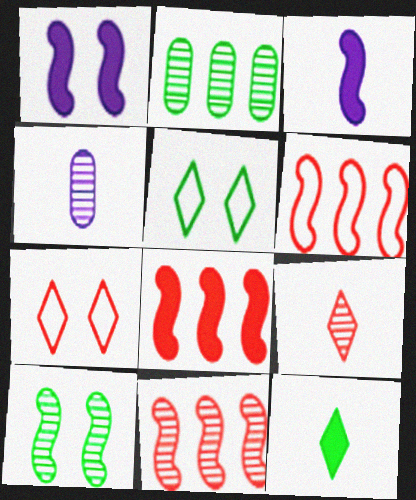[[2, 3, 7], 
[3, 6, 10], 
[4, 5, 8], 
[6, 8, 11]]